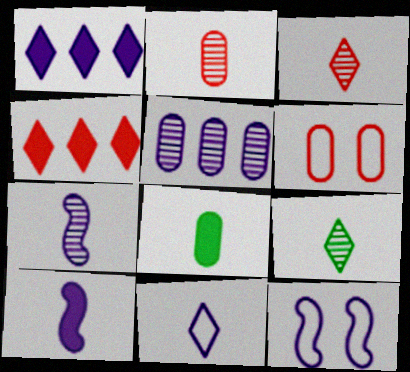[[2, 7, 9], 
[5, 6, 8]]